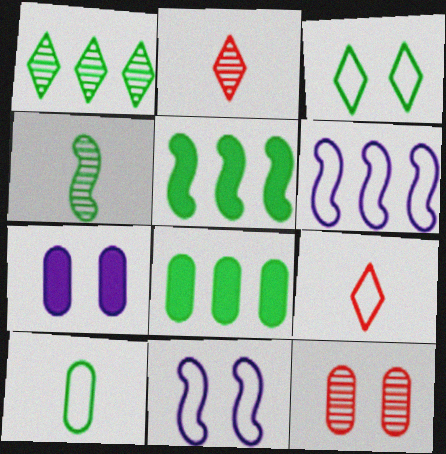[[2, 8, 11], 
[3, 4, 8]]